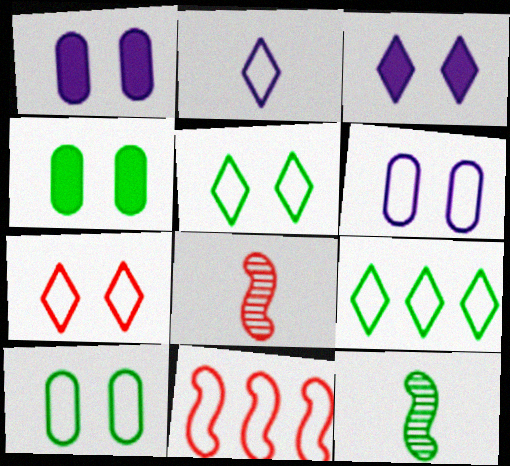[[1, 8, 9], 
[2, 7, 9], 
[2, 10, 11], 
[4, 9, 12]]